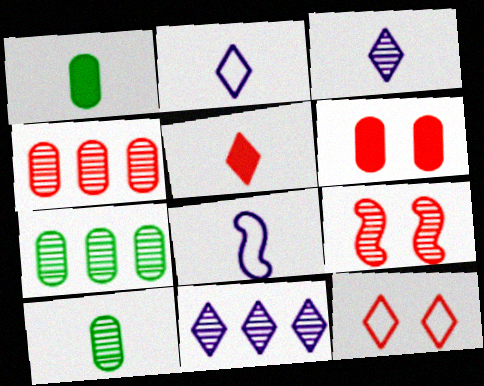[[3, 7, 9], 
[5, 8, 10], 
[6, 9, 12], 
[9, 10, 11]]